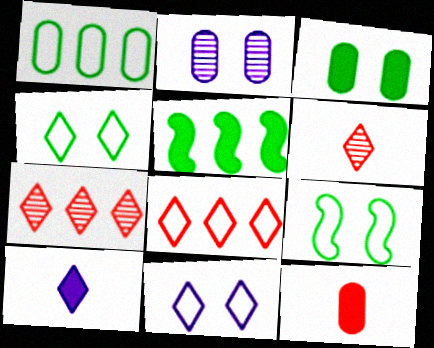[[1, 2, 12], 
[4, 7, 10]]